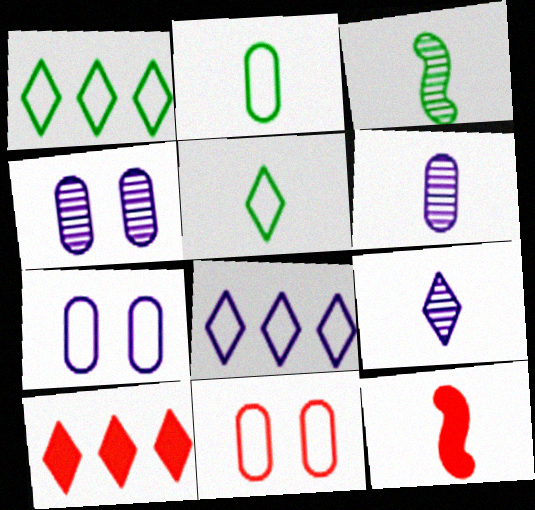[[1, 4, 12], 
[2, 9, 12], 
[3, 7, 10], 
[5, 6, 12]]